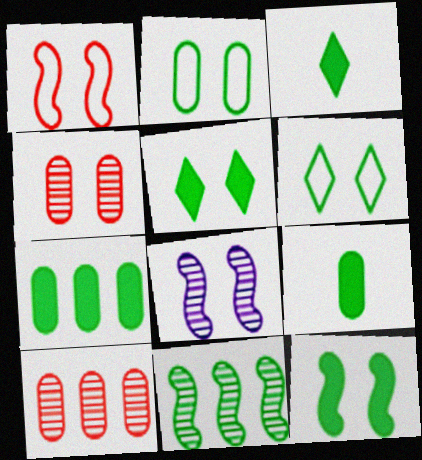[[1, 8, 12], 
[2, 3, 11], 
[3, 7, 12], 
[6, 9, 11]]